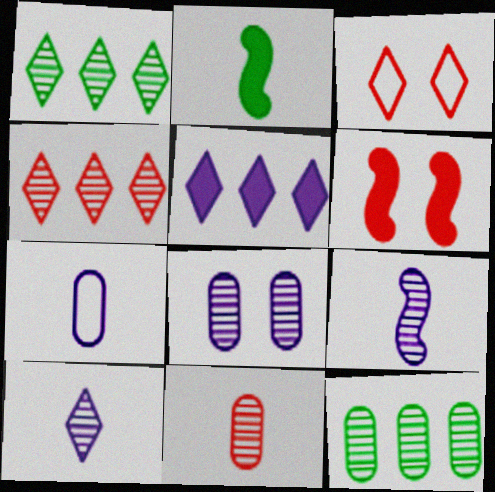[[1, 6, 7], 
[8, 11, 12]]